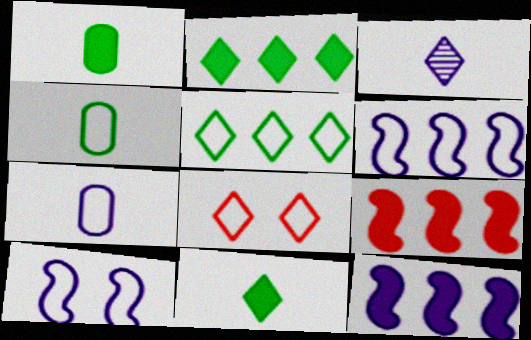[[2, 3, 8], 
[4, 6, 8]]